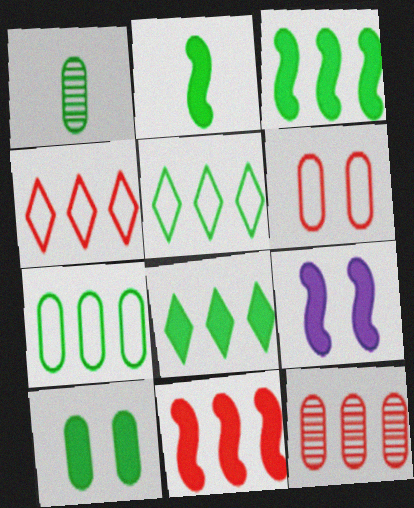[[1, 4, 9], 
[1, 7, 10], 
[2, 8, 10], 
[2, 9, 11], 
[4, 11, 12]]